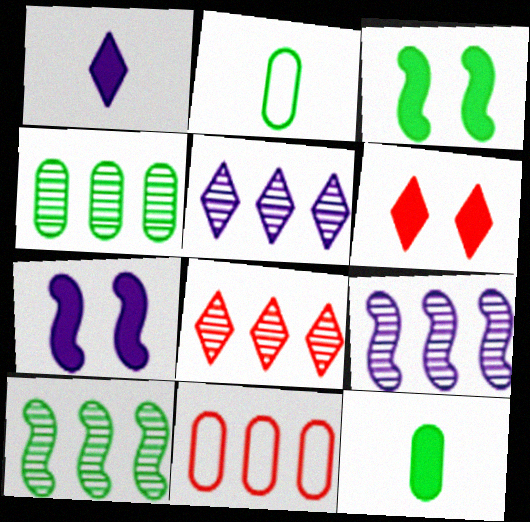[[2, 6, 9], 
[2, 7, 8], 
[4, 8, 9]]